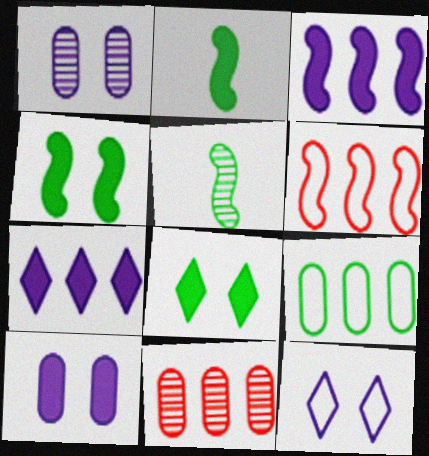[[2, 11, 12], 
[5, 8, 9]]